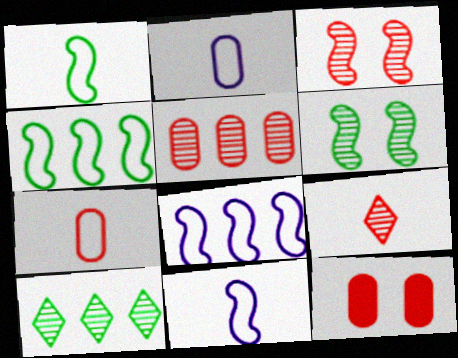[[3, 5, 9], 
[5, 7, 12], 
[10, 11, 12]]